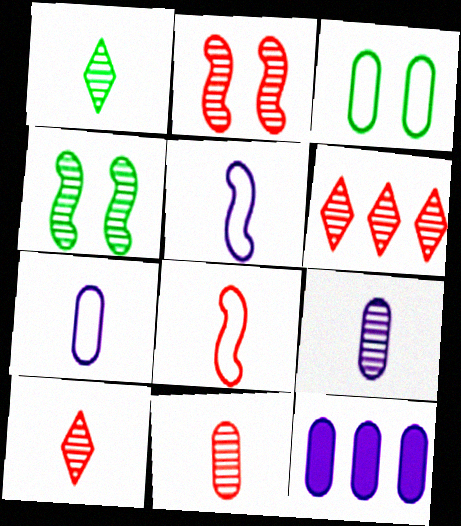[[2, 6, 11], 
[3, 11, 12], 
[4, 6, 9]]